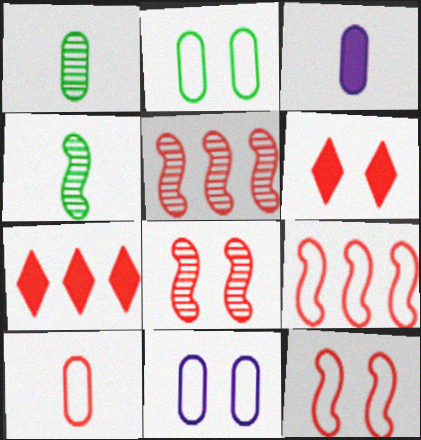[[1, 3, 10], 
[4, 7, 11], 
[5, 6, 10], 
[7, 8, 10]]